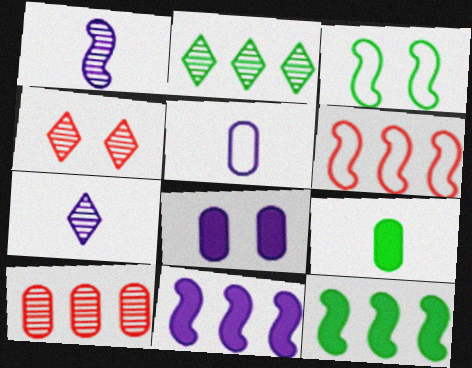[[2, 3, 9], 
[2, 4, 7], 
[3, 4, 8], 
[4, 5, 12]]